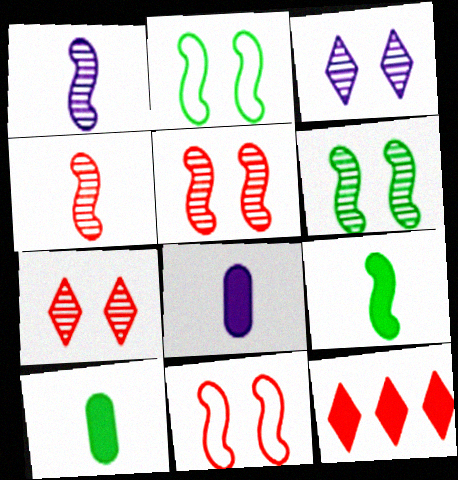[]